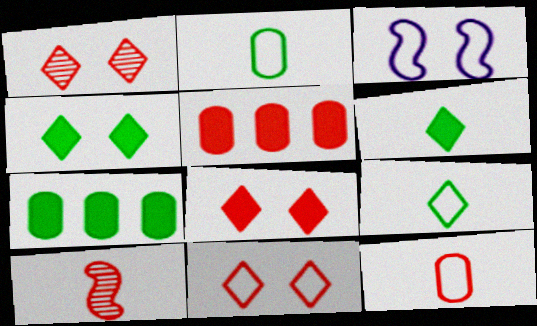[[1, 8, 11], 
[5, 10, 11]]